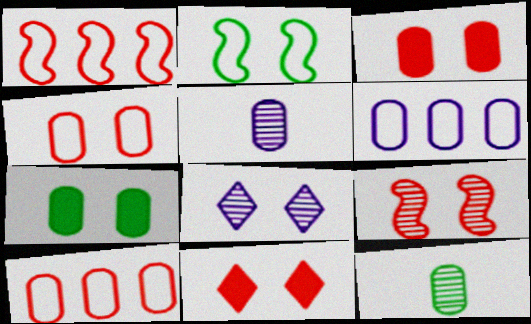[[2, 3, 8], 
[3, 6, 12], 
[4, 9, 11], 
[5, 7, 10]]